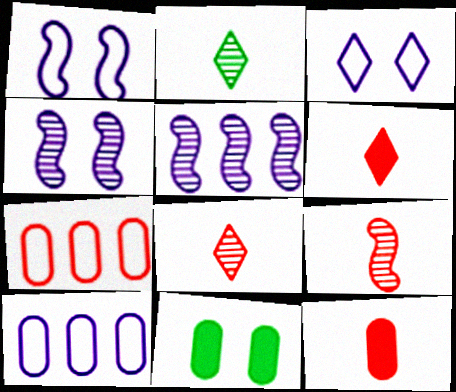[]